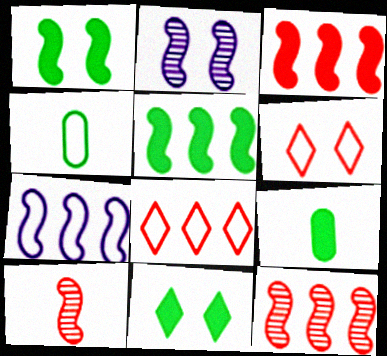[[1, 7, 10], 
[2, 8, 9], 
[4, 6, 7], 
[5, 7, 12], 
[5, 9, 11]]